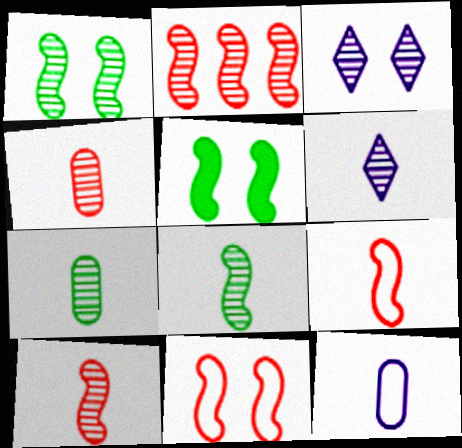[[2, 3, 7], 
[4, 6, 8], 
[6, 7, 10]]